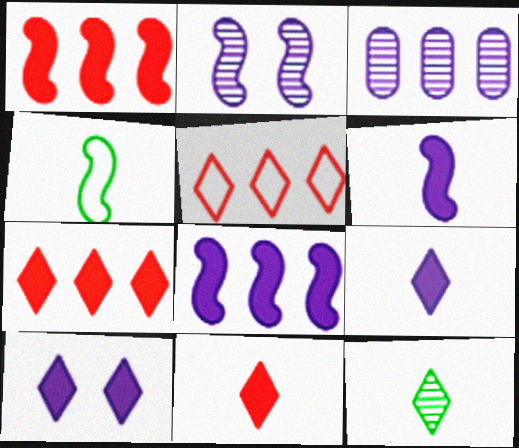[[1, 2, 4], 
[5, 10, 12]]